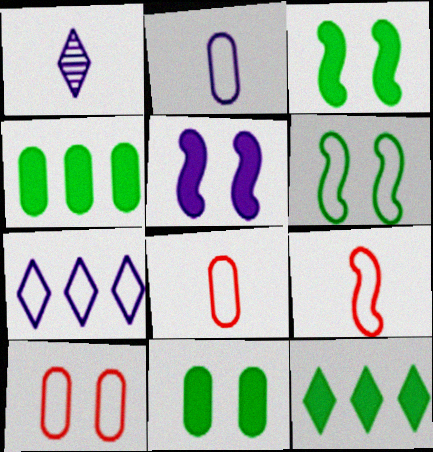[[6, 7, 8]]